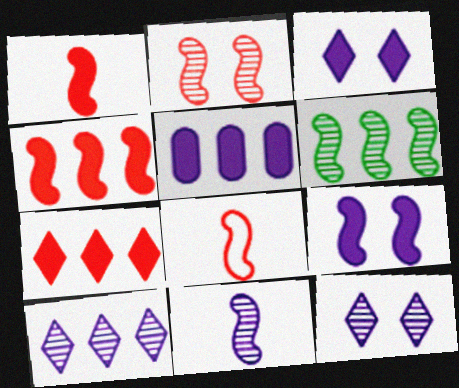[[2, 4, 8], 
[2, 6, 11], 
[6, 8, 9]]